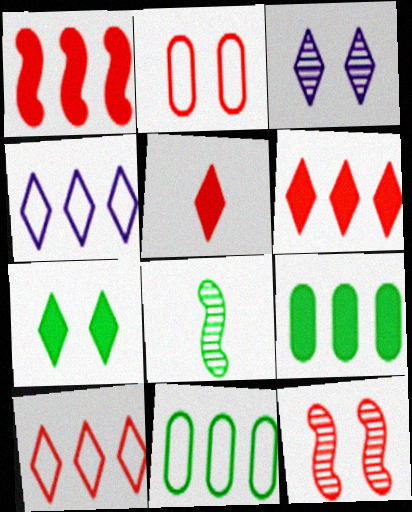[[7, 8, 11]]